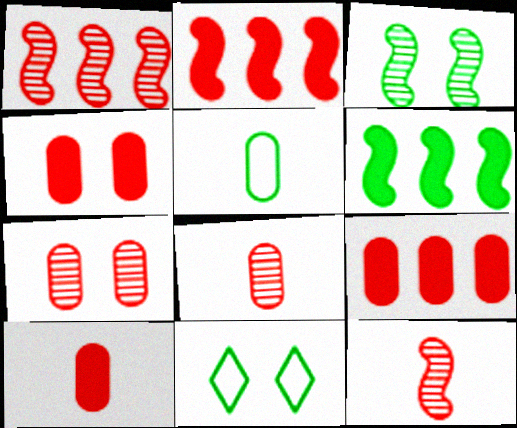[[4, 9, 10]]